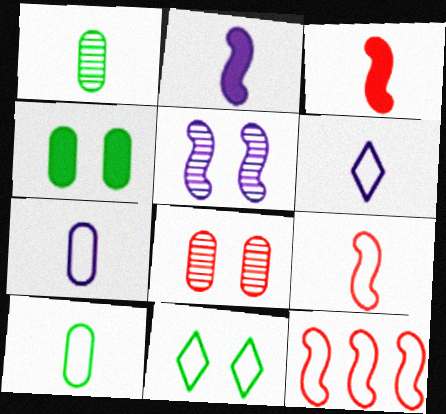[[1, 3, 6], 
[6, 9, 10], 
[7, 11, 12]]